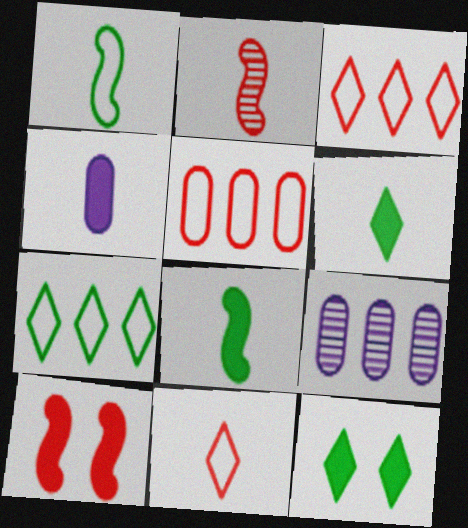[]